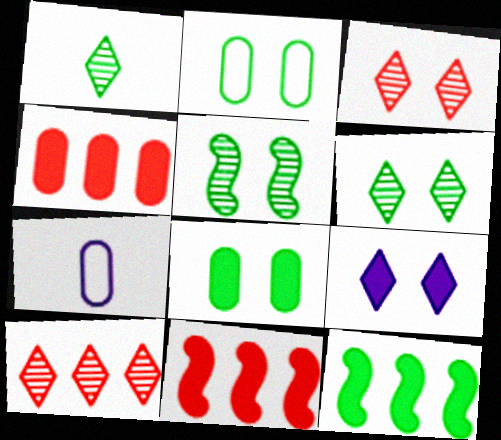[[1, 2, 12], 
[3, 7, 12], 
[6, 7, 11]]